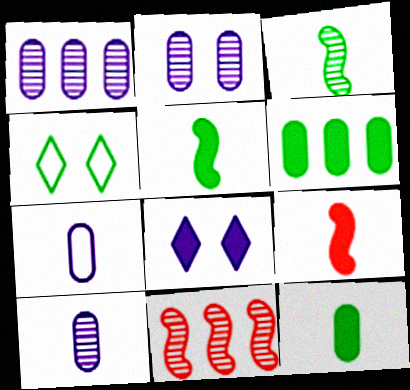[[1, 2, 10], 
[1, 4, 9], 
[3, 4, 6], 
[6, 8, 9]]